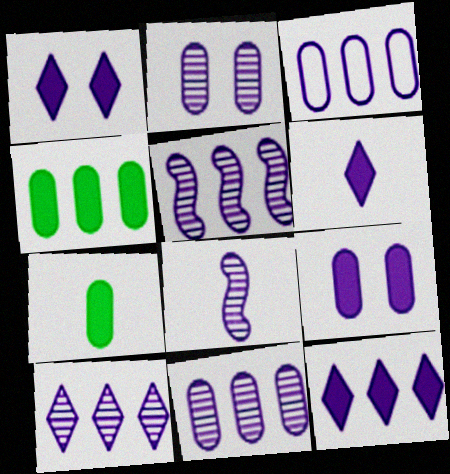[[1, 3, 8], 
[1, 6, 12], 
[2, 8, 10], 
[3, 5, 12], 
[5, 10, 11]]